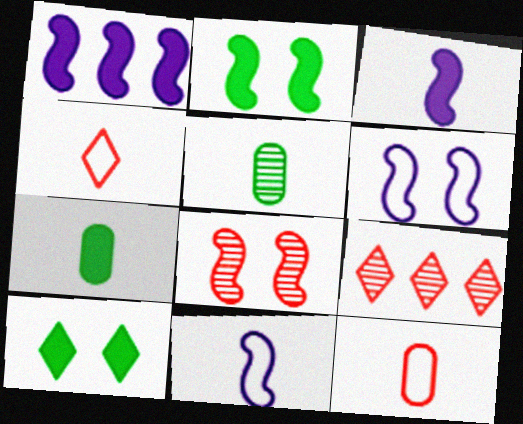[[2, 6, 8], 
[3, 4, 5], 
[6, 7, 9]]